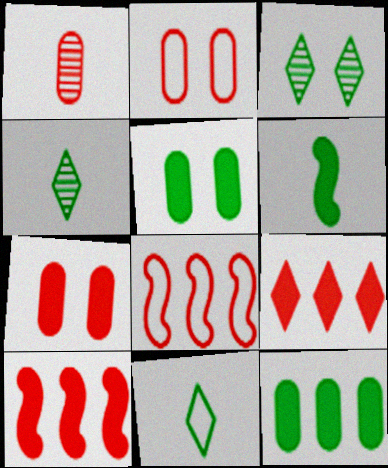[]